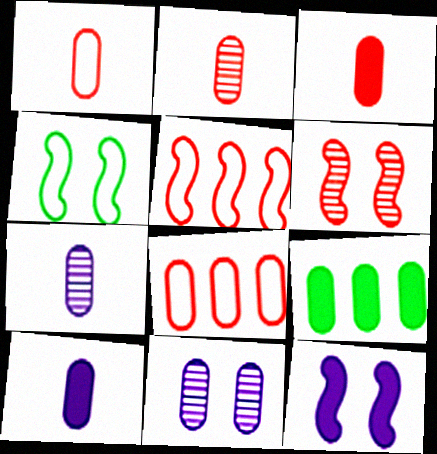[[1, 2, 3], 
[1, 9, 11], 
[4, 6, 12]]